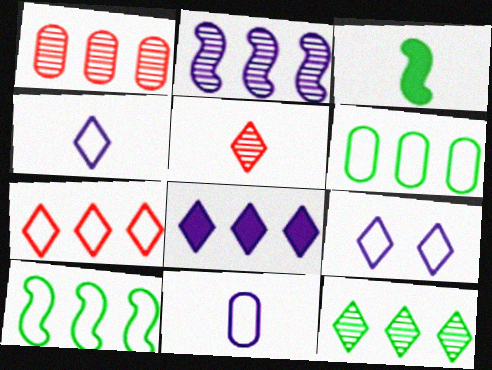[[1, 2, 12], 
[1, 3, 9], 
[1, 8, 10], 
[3, 5, 11], 
[7, 8, 12]]